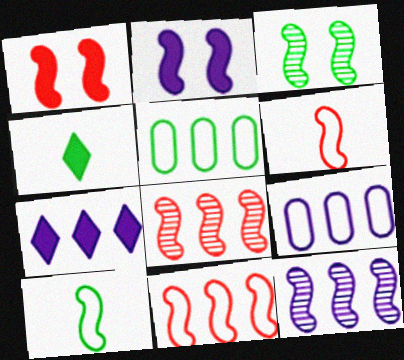[[1, 6, 8], 
[1, 10, 12], 
[2, 8, 10], 
[3, 4, 5], 
[5, 7, 8], 
[7, 9, 12]]